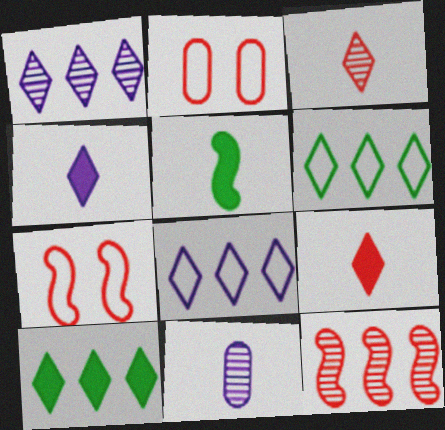[[1, 2, 5], 
[2, 9, 12], 
[7, 10, 11]]